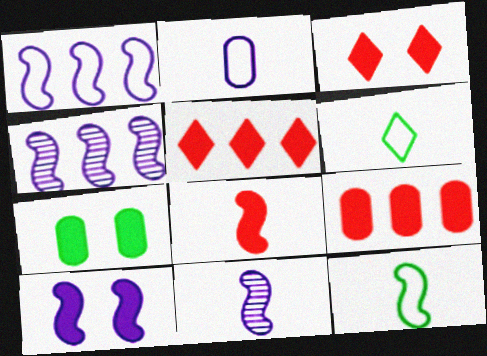[[1, 10, 11], 
[3, 7, 10], 
[3, 8, 9], 
[8, 11, 12]]